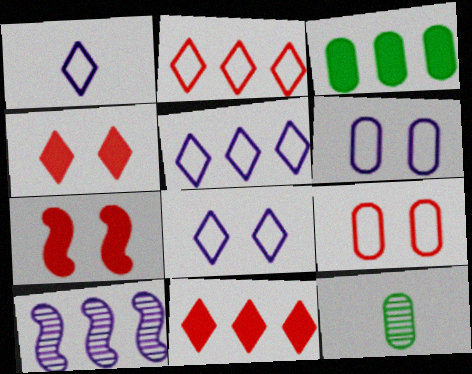[[1, 5, 8], 
[2, 3, 10], 
[5, 7, 12]]